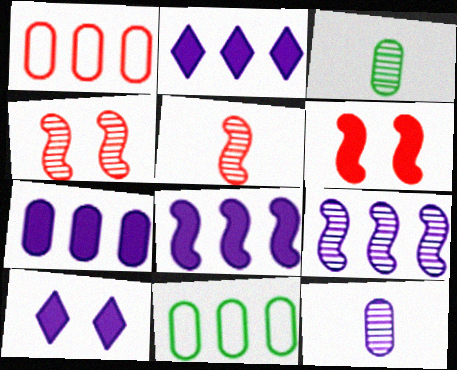[[2, 7, 8], 
[5, 10, 11]]